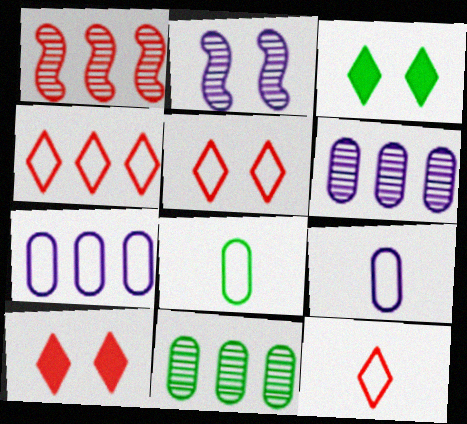[[1, 3, 9], 
[4, 5, 12]]